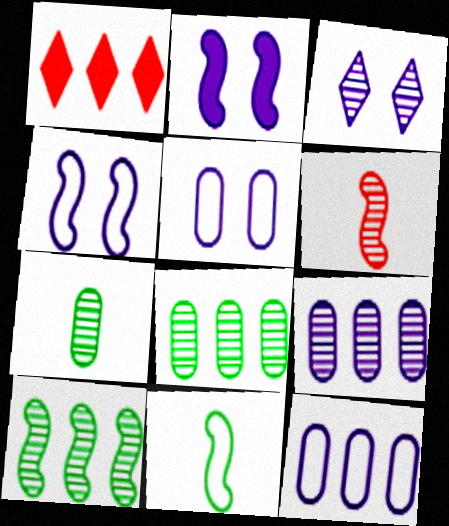[[1, 4, 7], 
[1, 10, 12], 
[2, 3, 5], 
[3, 6, 8]]